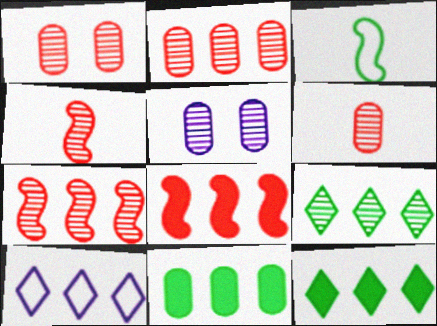[[1, 2, 6], 
[4, 5, 9], 
[7, 10, 11]]